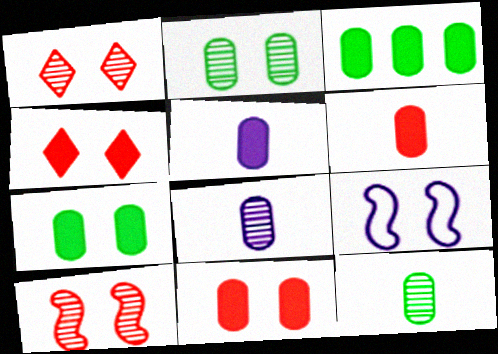[[1, 7, 9], 
[2, 4, 9], 
[3, 5, 11]]